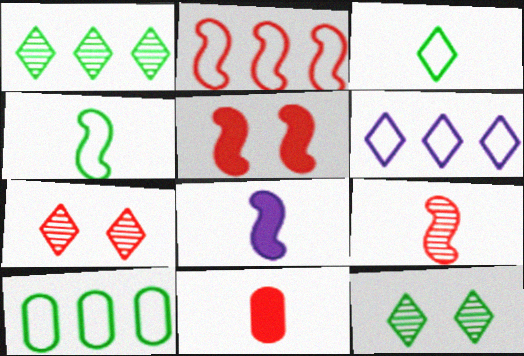[[2, 5, 9], 
[2, 6, 10], 
[2, 7, 11], 
[4, 8, 9], 
[7, 8, 10]]